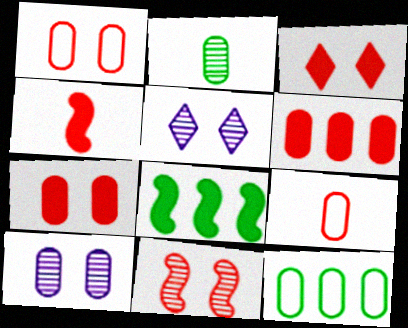[[1, 3, 11], 
[3, 4, 6], 
[4, 5, 12], 
[5, 8, 9]]